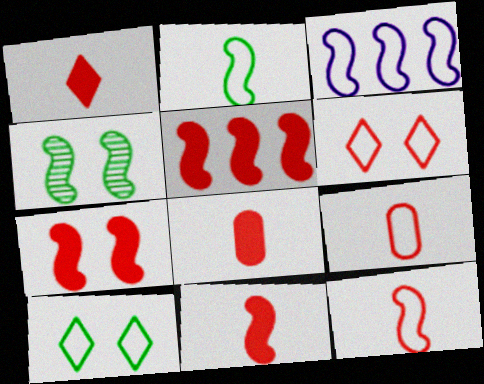[[1, 8, 11], 
[3, 4, 11], 
[3, 9, 10], 
[5, 7, 11]]